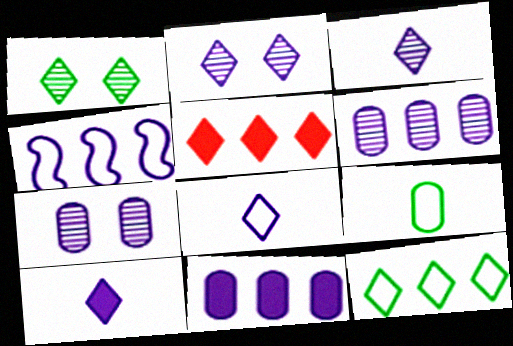[[1, 5, 8], 
[3, 8, 10], 
[4, 7, 10]]